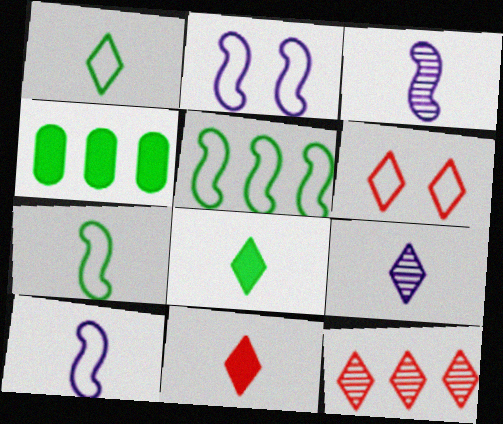[[1, 9, 11], 
[3, 4, 6], 
[6, 11, 12]]